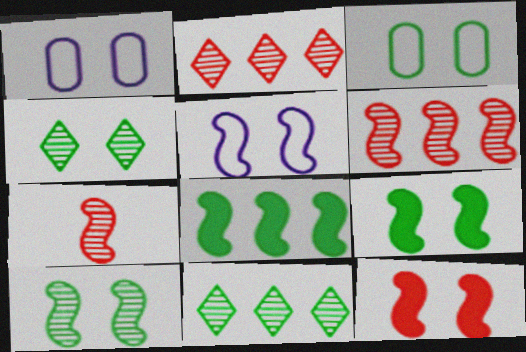[[1, 4, 12], 
[3, 4, 9], 
[5, 7, 8], 
[5, 10, 12]]